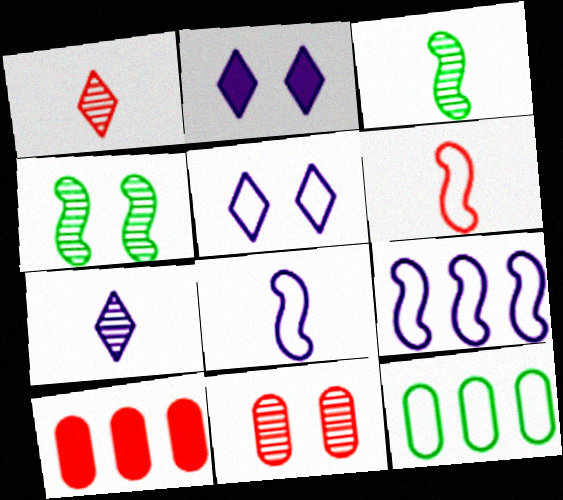[[3, 5, 10], 
[5, 6, 12]]